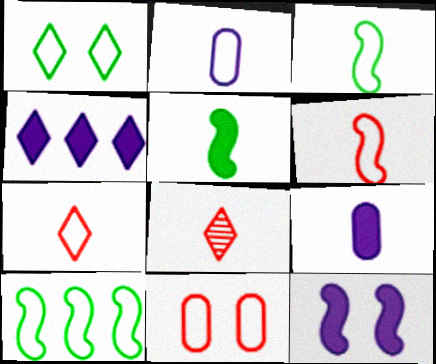[[1, 4, 8], 
[2, 3, 7], 
[2, 5, 8], 
[3, 8, 9], 
[4, 9, 12]]